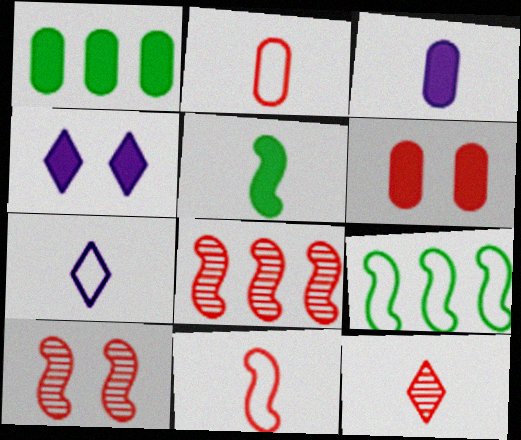[[1, 3, 6], 
[1, 7, 10]]